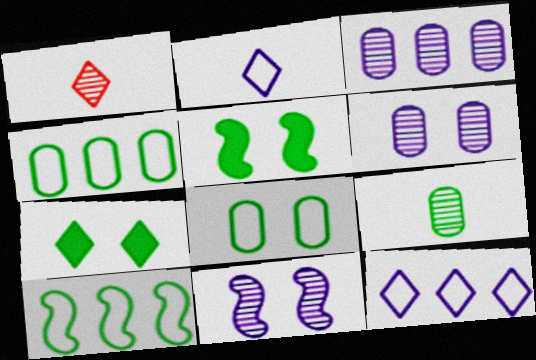[[1, 7, 12], 
[7, 9, 10]]